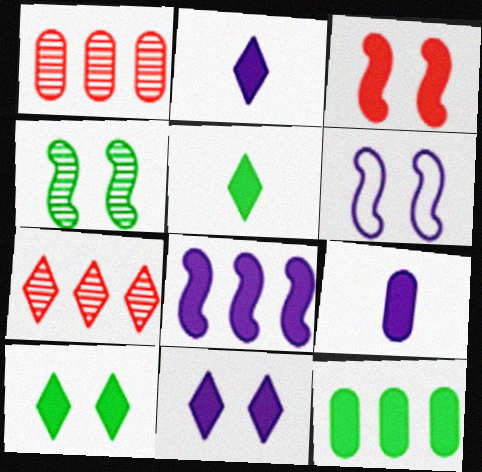[[1, 5, 6], 
[2, 3, 12], 
[3, 4, 6], 
[8, 9, 11]]